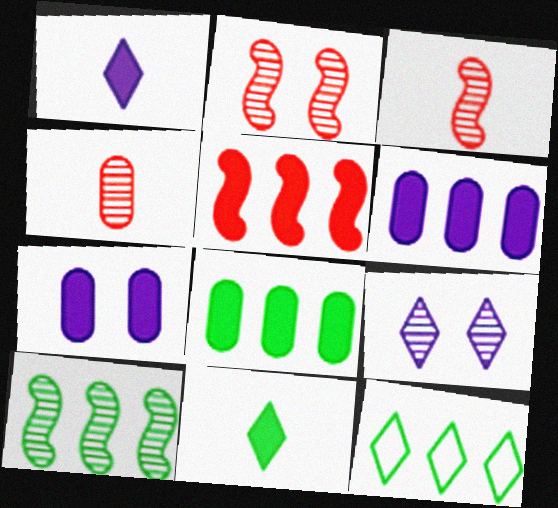[[3, 7, 12], 
[4, 9, 10], 
[5, 7, 11], 
[8, 10, 12]]